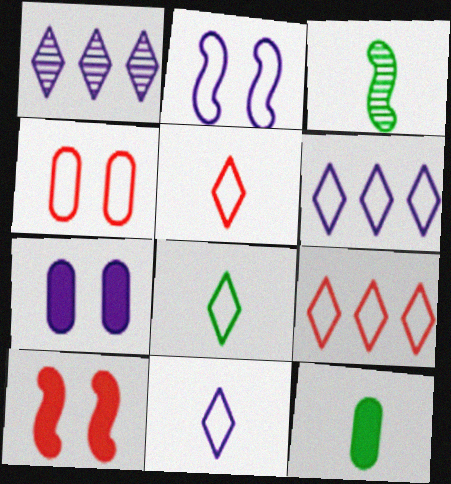[[3, 7, 9], 
[3, 8, 12], 
[5, 8, 11]]